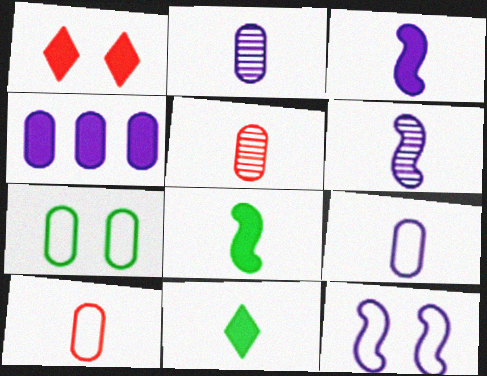[[1, 4, 8], 
[4, 5, 7], 
[6, 10, 11]]